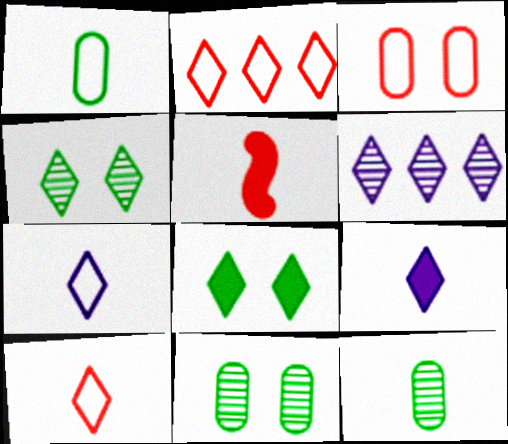[[2, 4, 9], 
[5, 7, 12], 
[6, 8, 10]]